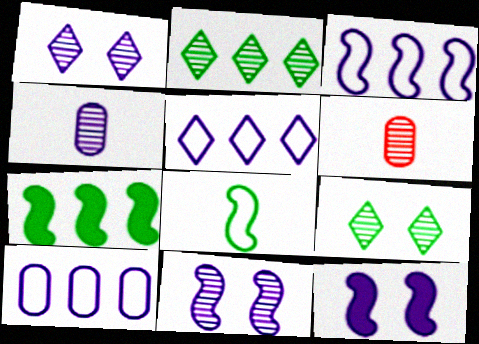[[2, 6, 11], 
[3, 5, 10], 
[4, 5, 12]]